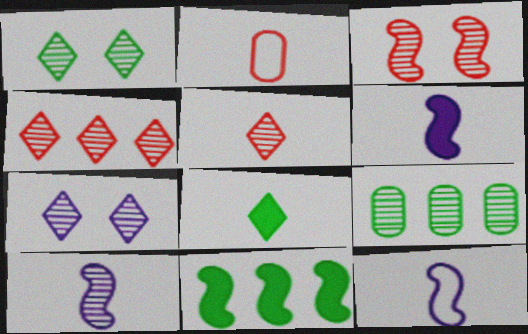[[2, 7, 11], 
[2, 8, 10], 
[3, 11, 12], 
[6, 10, 12]]